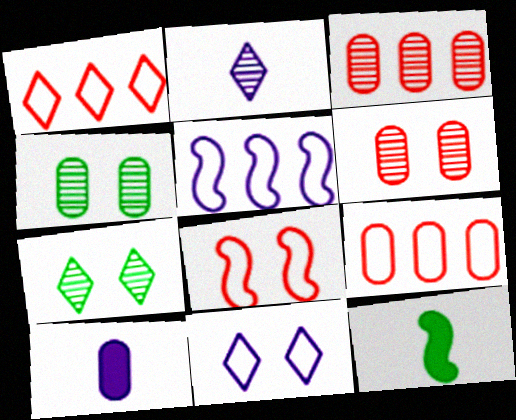[[3, 11, 12], 
[4, 9, 10]]